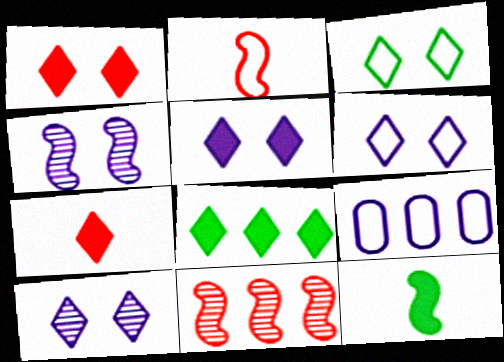[[1, 3, 10], 
[2, 3, 9], 
[5, 6, 10], 
[5, 7, 8], 
[8, 9, 11]]